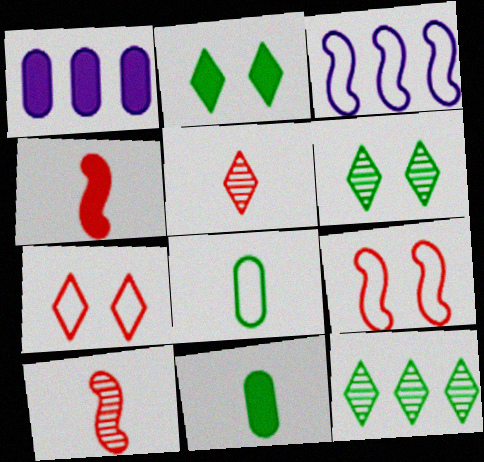[[1, 2, 4], 
[3, 7, 8]]